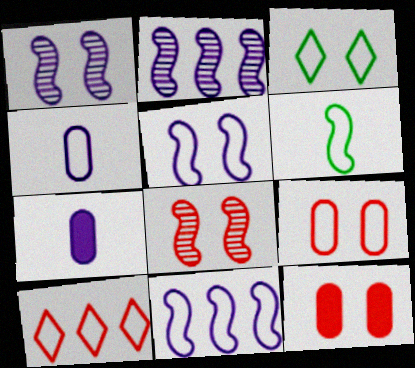[[1, 3, 12], 
[3, 5, 9]]